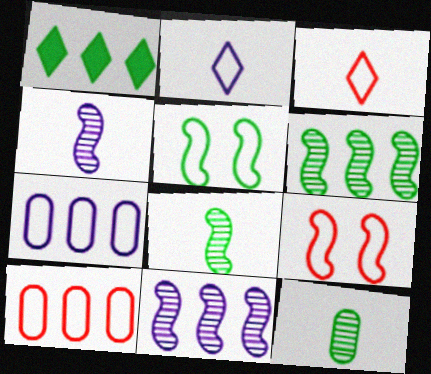[[1, 5, 12], 
[1, 10, 11], 
[2, 5, 10], 
[3, 5, 7], 
[3, 9, 10]]